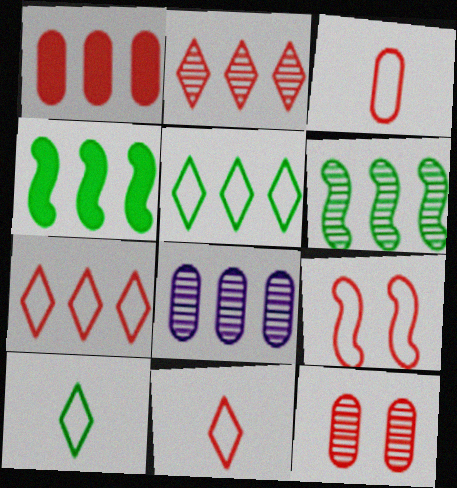[[1, 3, 12], 
[2, 6, 8], 
[3, 7, 9], 
[4, 7, 8]]